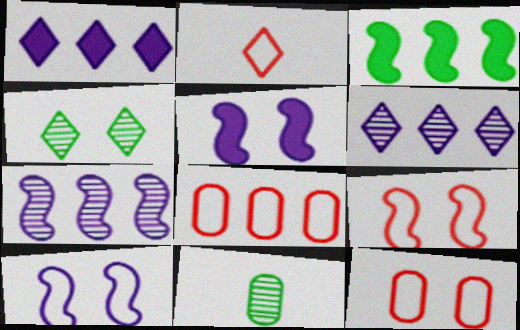[[1, 2, 4], 
[1, 9, 11], 
[2, 8, 9], 
[3, 6, 8], 
[4, 5, 12]]